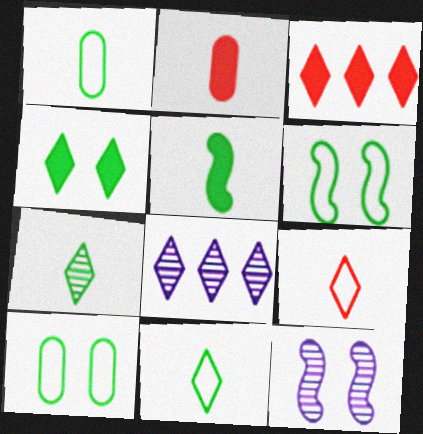[[1, 3, 12], 
[1, 5, 7], 
[2, 6, 8], 
[4, 8, 9]]